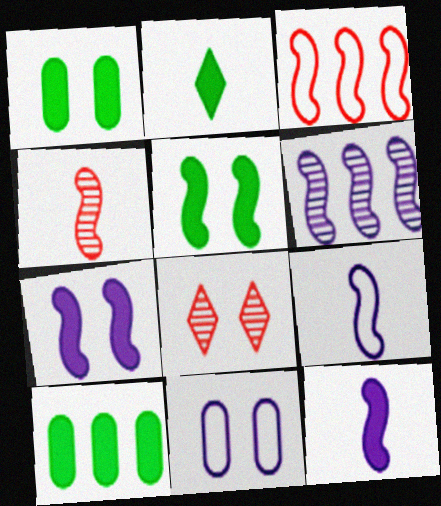[[2, 5, 10], 
[5, 8, 11], 
[6, 7, 9], 
[8, 9, 10]]